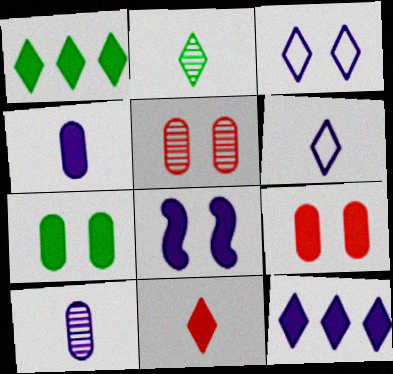[[2, 6, 11], 
[4, 8, 12]]